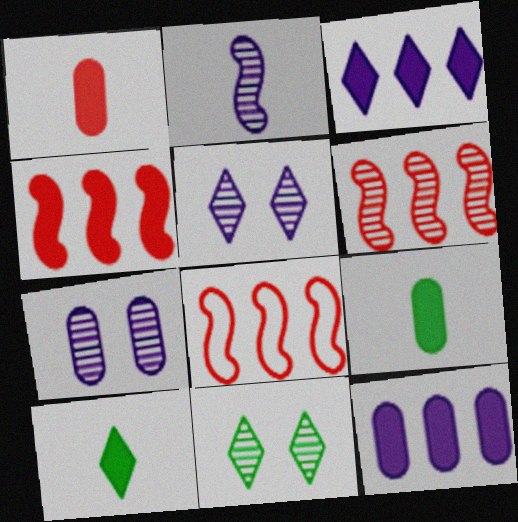[[4, 6, 8], 
[5, 8, 9], 
[7, 8, 10]]